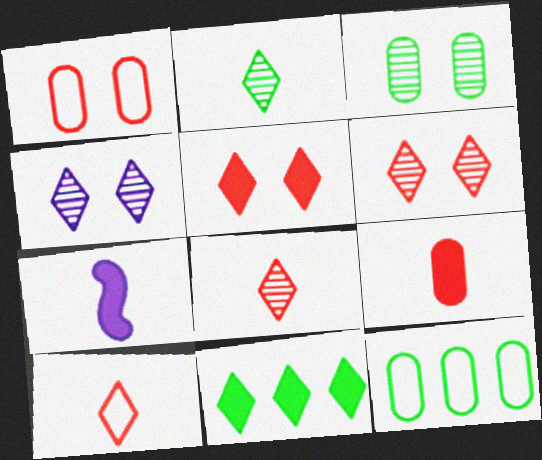[[4, 10, 11], 
[6, 7, 12]]